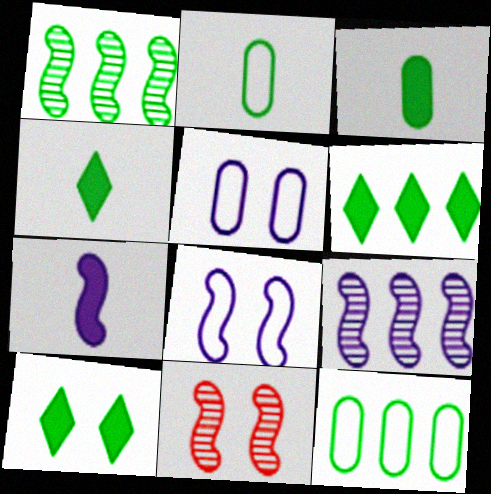[[1, 2, 10], 
[1, 6, 12], 
[4, 6, 10], 
[5, 10, 11], 
[7, 8, 9]]